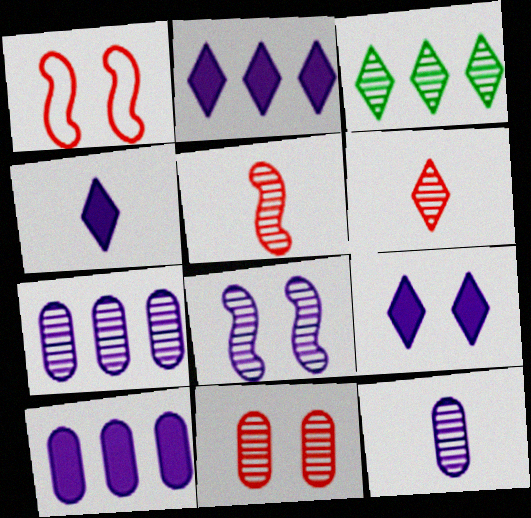[[2, 4, 9]]